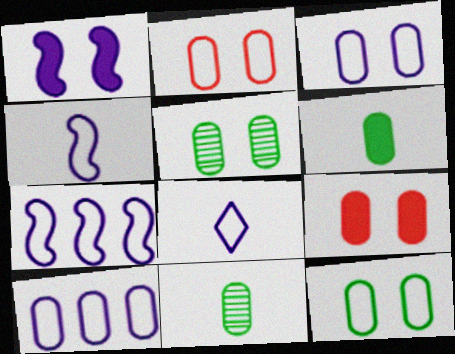[[2, 3, 12], 
[3, 5, 9], 
[3, 7, 8], 
[9, 10, 11]]